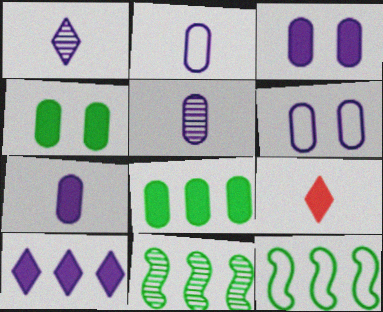[[2, 5, 7], 
[6, 9, 11]]